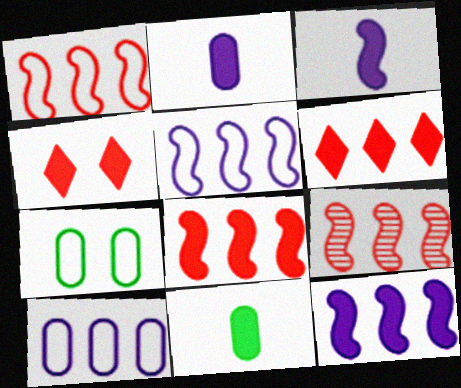[[1, 8, 9], 
[4, 11, 12]]